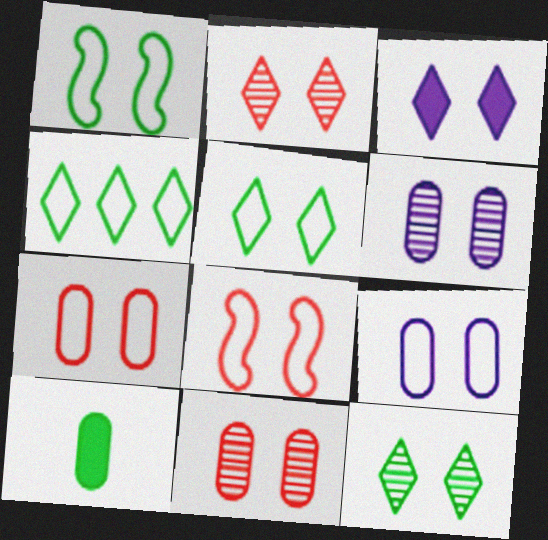[[1, 3, 11], 
[2, 3, 5], 
[5, 8, 9]]